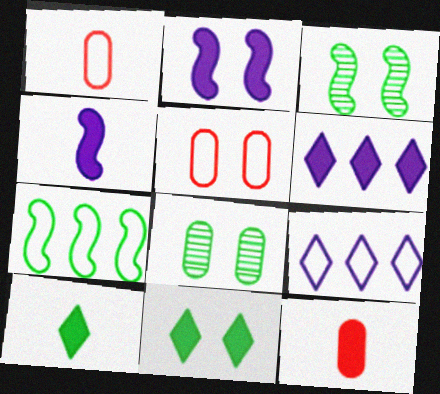[[1, 3, 6], 
[3, 9, 12], 
[4, 10, 12], 
[7, 8, 10]]